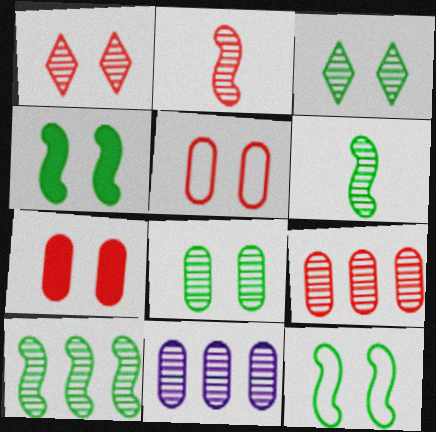[[1, 2, 9], 
[1, 6, 11], 
[2, 3, 11]]